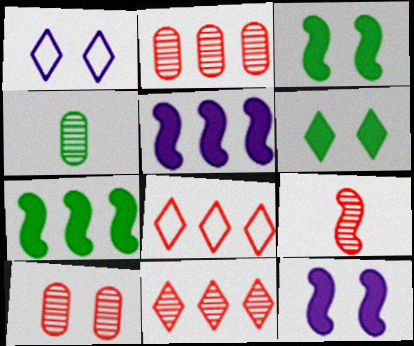[[1, 3, 10], 
[4, 8, 12], 
[9, 10, 11]]